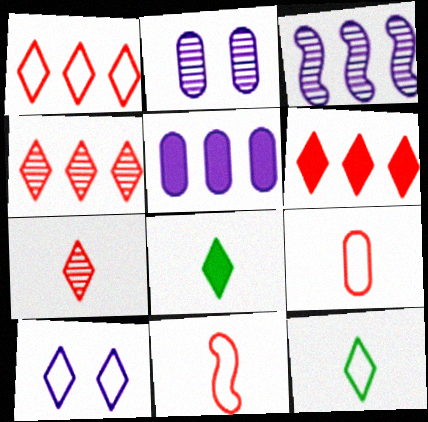[[1, 4, 6], 
[1, 10, 12], 
[4, 8, 10]]